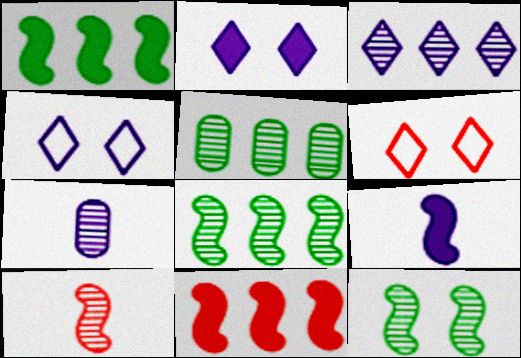[[1, 6, 7], 
[5, 6, 9]]